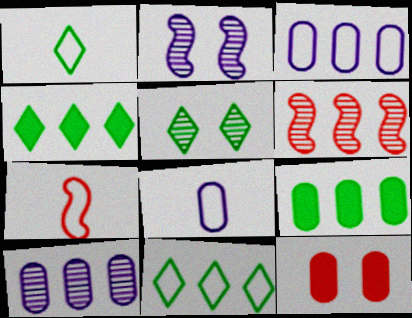[[1, 4, 5], 
[1, 7, 8], 
[3, 4, 6]]